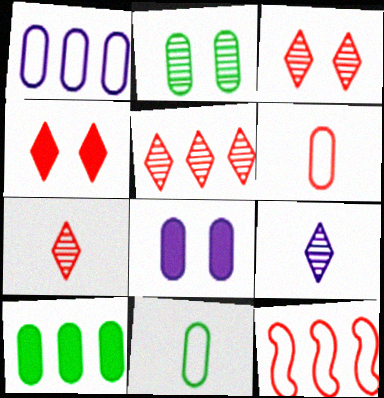[[2, 10, 11], 
[3, 5, 7]]